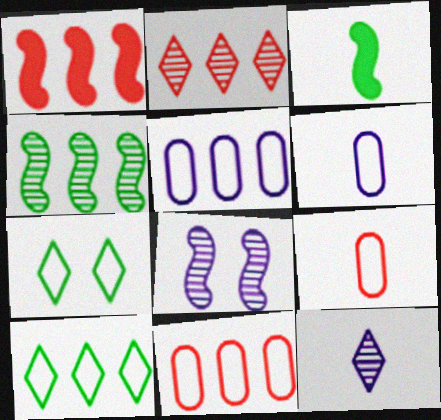[[1, 2, 11], 
[3, 9, 12]]